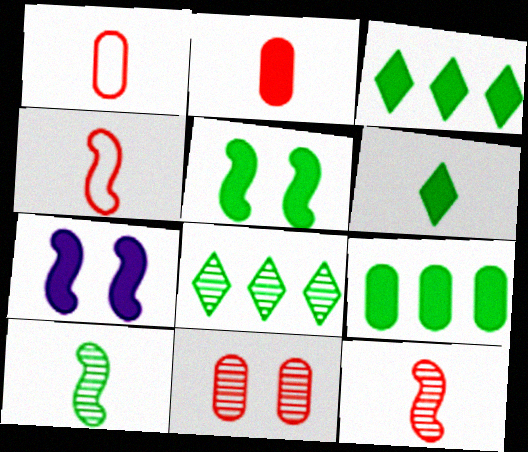[[1, 7, 8], 
[2, 3, 7], 
[5, 6, 9]]